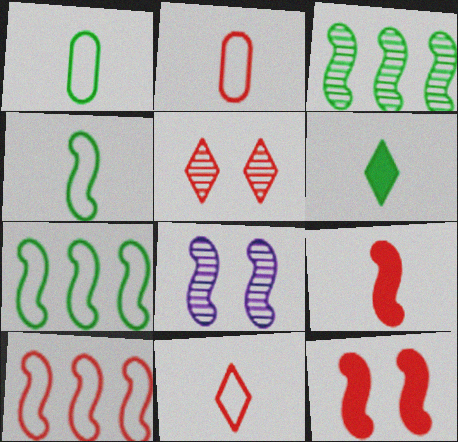[[7, 8, 9]]